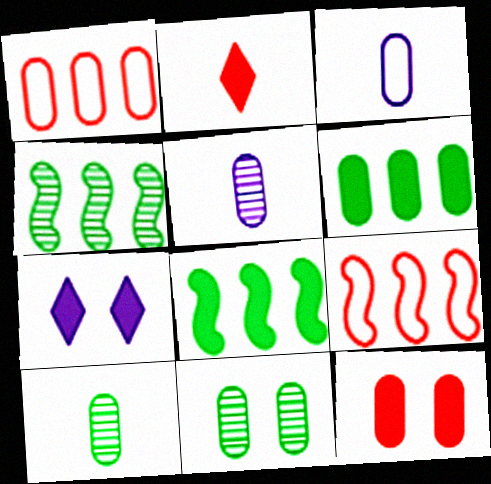[[7, 9, 10]]